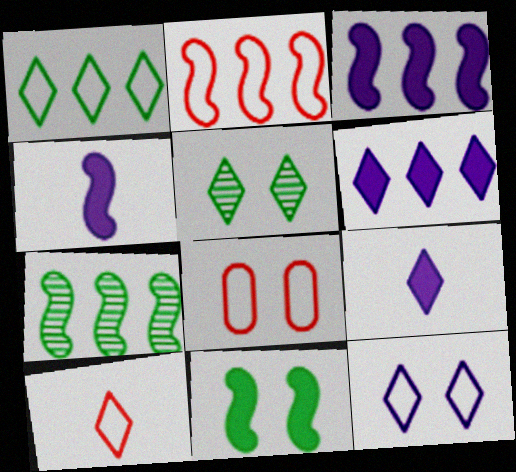[[1, 10, 12], 
[2, 3, 7], 
[2, 8, 10], 
[5, 6, 10], 
[7, 8, 9]]